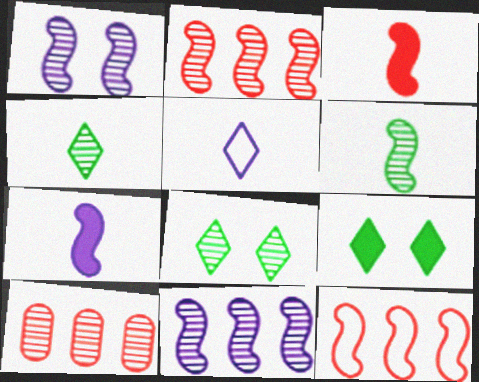[[1, 2, 6], 
[1, 4, 10]]